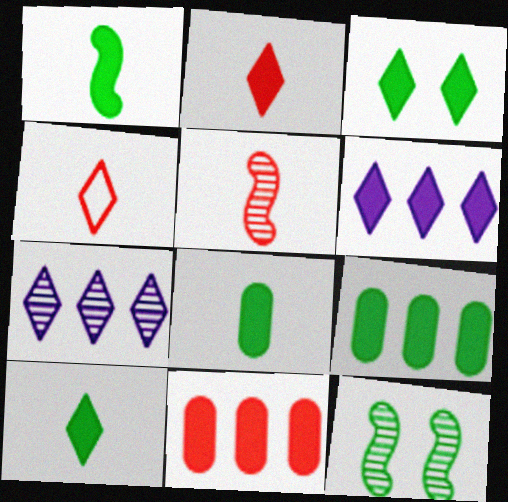[[1, 3, 9], 
[1, 8, 10], 
[2, 3, 6], 
[3, 4, 7]]